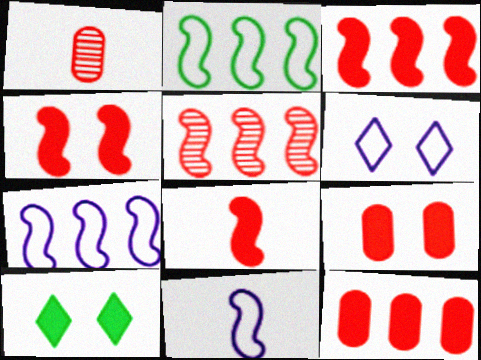[[1, 7, 10], 
[3, 4, 8]]